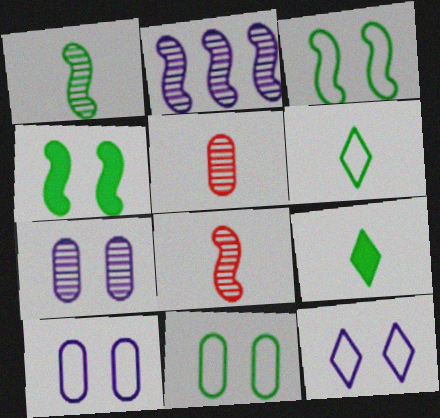[]